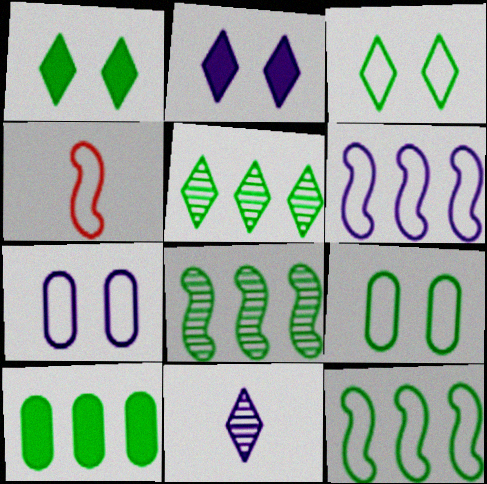[[5, 10, 12]]